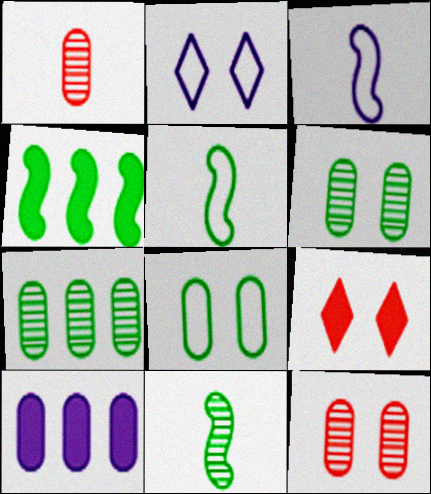[[1, 2, 4], 
[1, 8, 10], 
[3, 7, 9]]